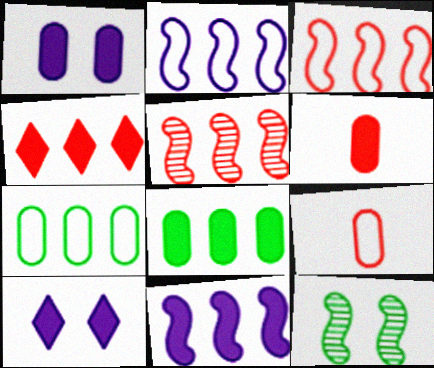[[1, 6, 8], 
[4, 8, 11]]